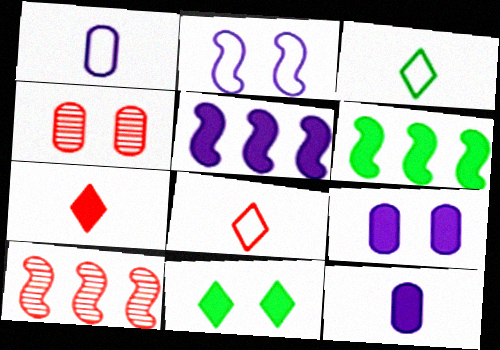[[1, 10, 11], 
[2, 4, 11], 
[3, 4, 5], 
[3, 9, 10], 
[6, 7, 9]]